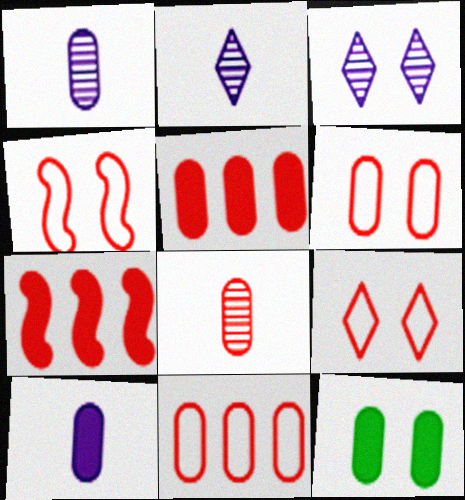[[1, 11, 12], 
[3, 4, 12], 
[4, 6, 9], 
[5, 6, 8], 
[5, 10, 12], 
[7, 8, 9]]